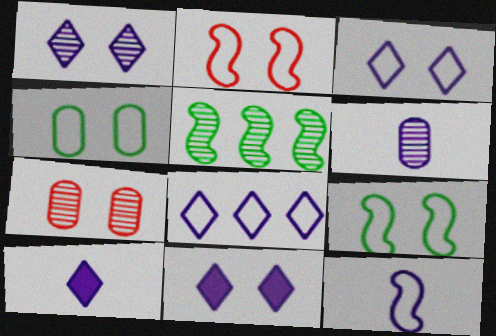[[1, 3, 11], 
[1, 8, 10], 
[2, 3, 4], 
[6, 10, 12], 
[7, 9, 11]]